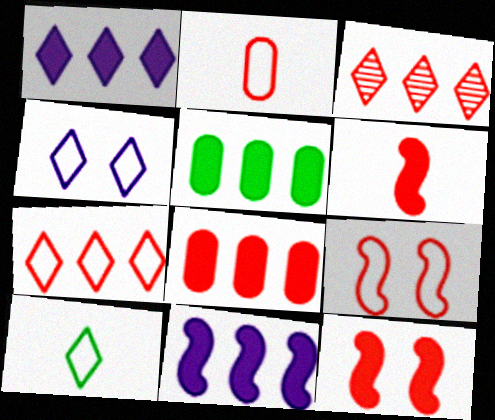[[2, 3, 12], 
[2, 7, 9], 
[4, 7, 10]]